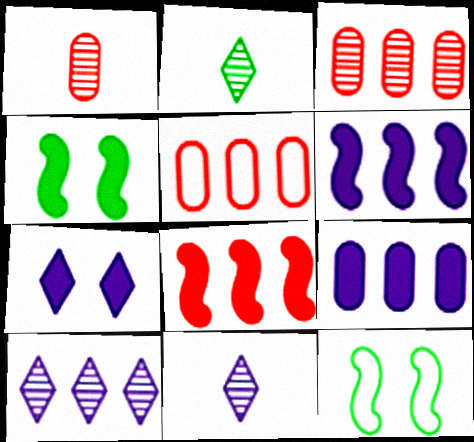[[4, 5, 11]]